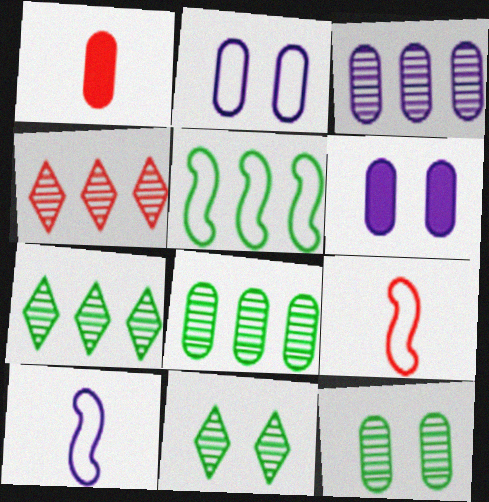[[1, 2, 8], 
[6, 7, 9]]